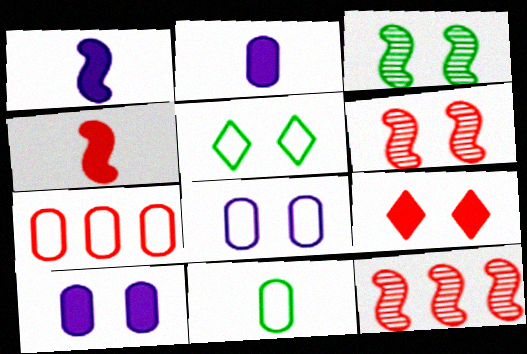[[2, 5, 12], 
[3, 8, 9], 
[5, 6, 10], 
[7, 8, 11]]